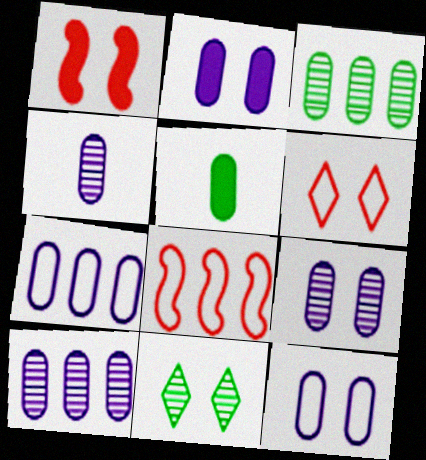[[1, 11, 12], 
[2, 4, 7], 
[2, 9, 12], 
[4, 9, 10]]